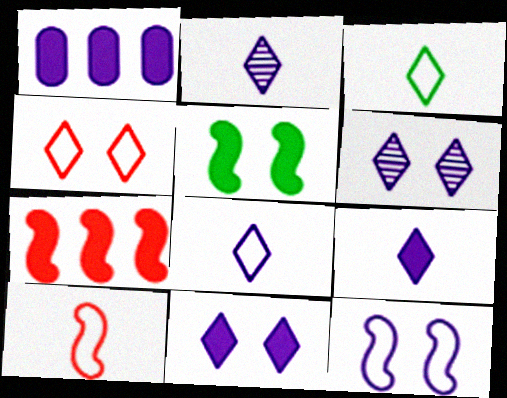[[1, 2, 12], 
[2, 8, 9]]